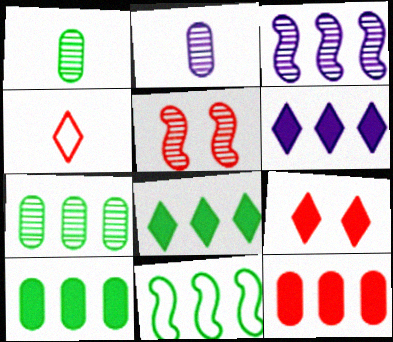[[2, 9, 11], 
[4, 5, 12], 
[7, 8, 11]]